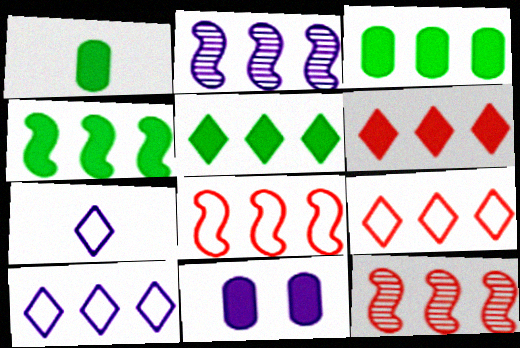[[2, 3, 9], 
[2, 4, 8], 
[2, 7, 11], 
[3, 4, 5], 
[3, 10, 12]]